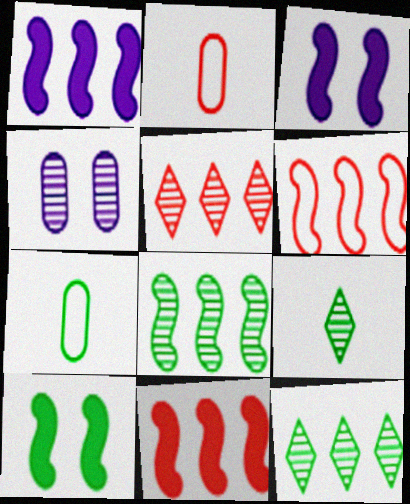[[1, 6, 8], 
[2, 3, 12], 
[3, 5, 7], 
[7, 10, 12]]